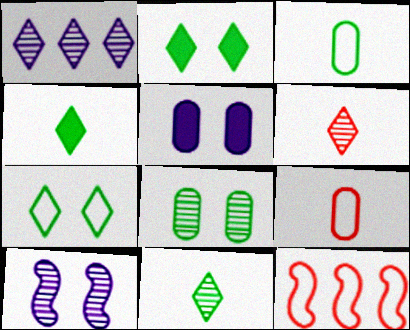[[5, 11, 12]]